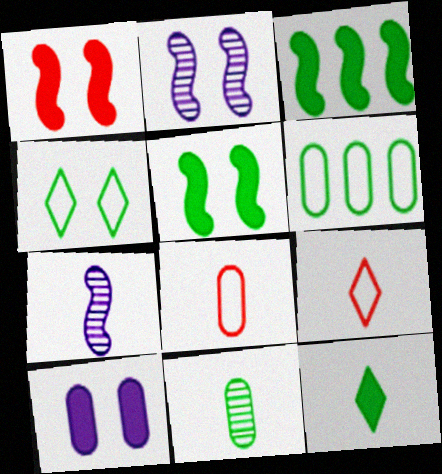[[3, 4, 11], 
[7, 8, 12]]